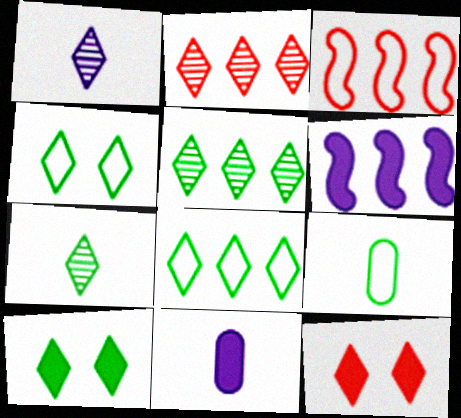[[1, 8, 12], 
[7, 8, 10]]